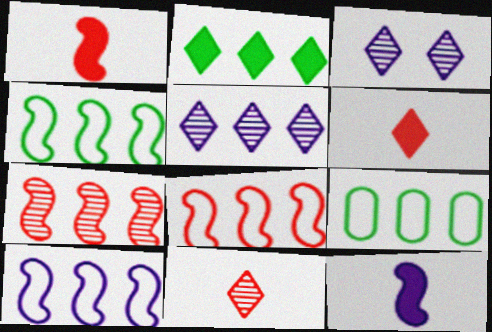[[1, 3, 9], 
[4, 8, 10]]